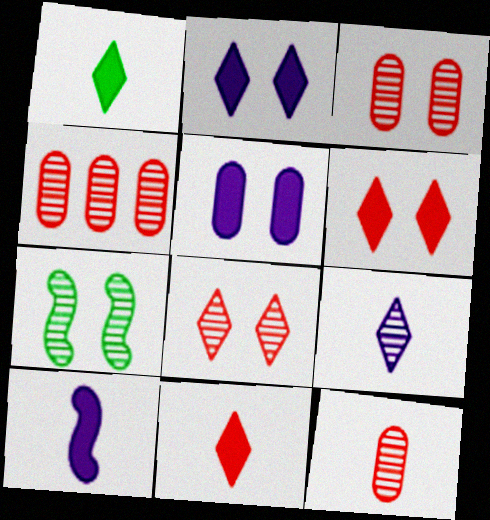[[3, 4, 12], 
[4, 7, 9]]